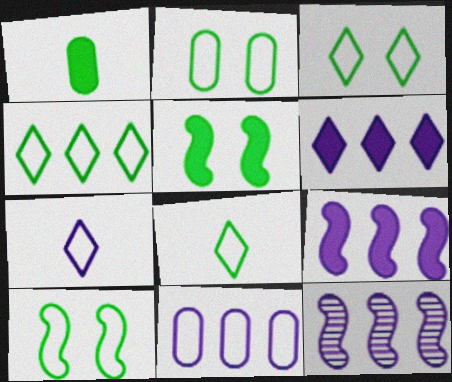[[2, 3, 10], 
[3, 4, 8], 
[6, 11, 12]]